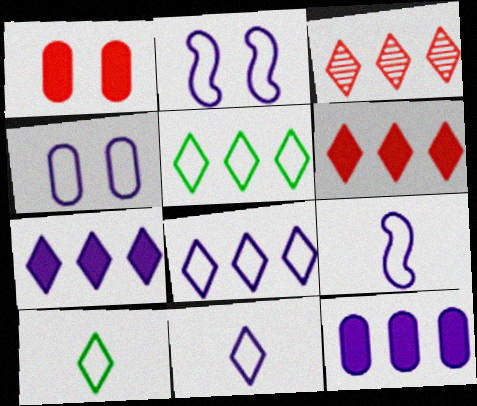[[3, 5, 7], 
[4, 8, 9]]